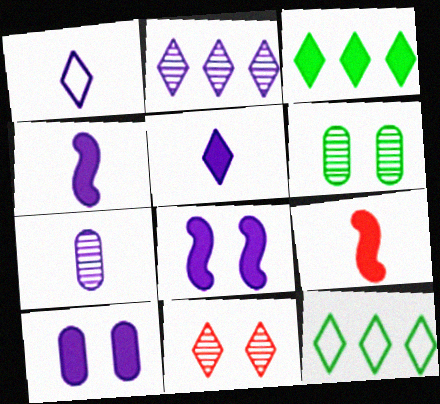[[1, 3, 11], 
[1, 4, 7], 
[3, 9, 10], 
[5, 11, 12]]